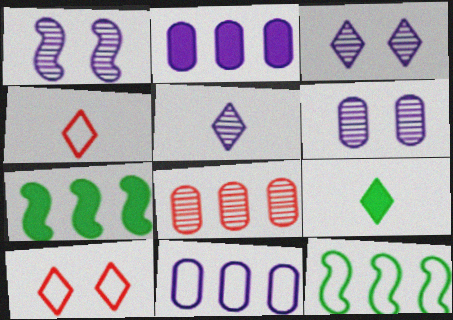[[1, 3, 6], 
[4, 5, 9], 
[4, 6, 7]]